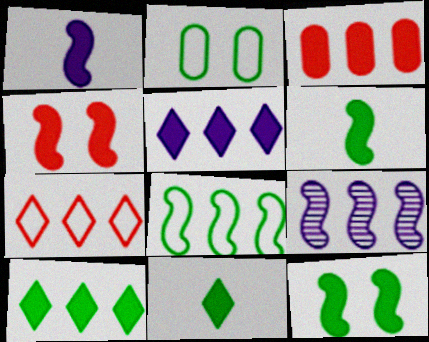[]